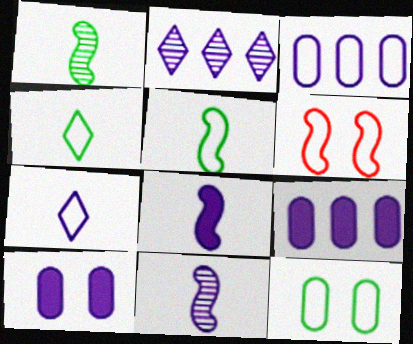[[3, 4, 6]]